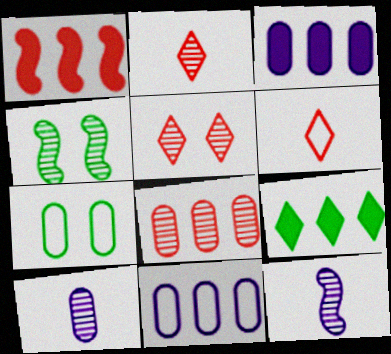[[1, 3, 9], 
[3, 4, 6]]